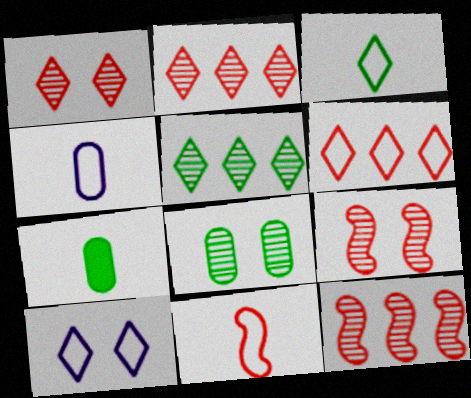[[3, 4, 11], 
[3, 6, 10], 
[7, 10, 12]]